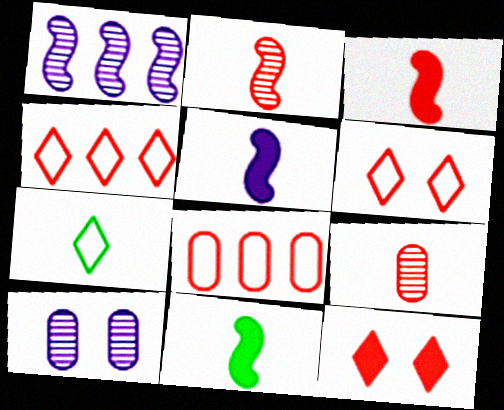[[2, 8, 12], 
[3, 5, 11], 
[4, 10, 11], 
[5, 7, 9]]